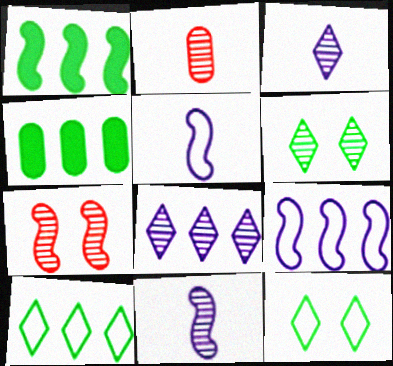[[1, 5, 7]]